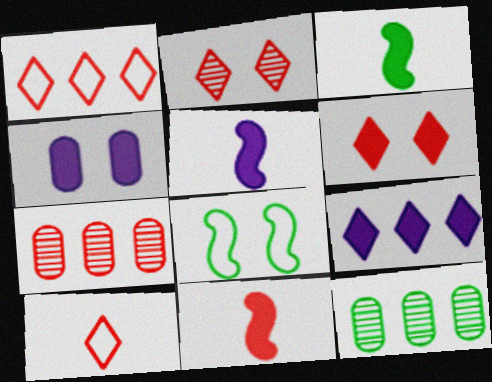[[2, 4, 8], 
[3, 5, 11], 
[4, 5, 9]]